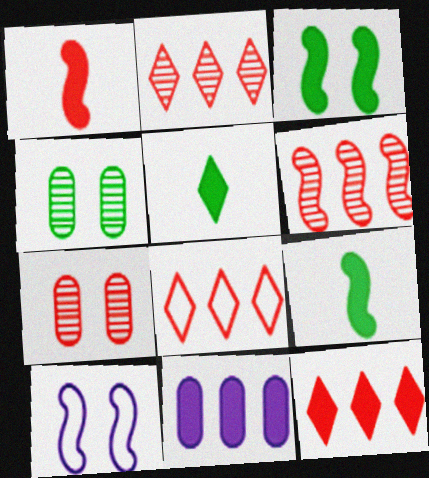[[1, 7, 8], 
[2, 8, 12], 
[6, 9, 10]]